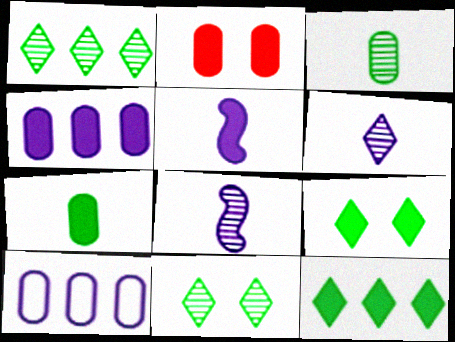[[2, 3, 10], 
[2, 4, 7], 
[2, 5, 12]]